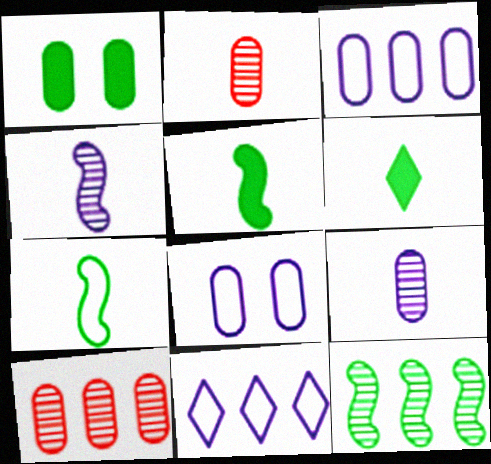[[1, 2, 3]]